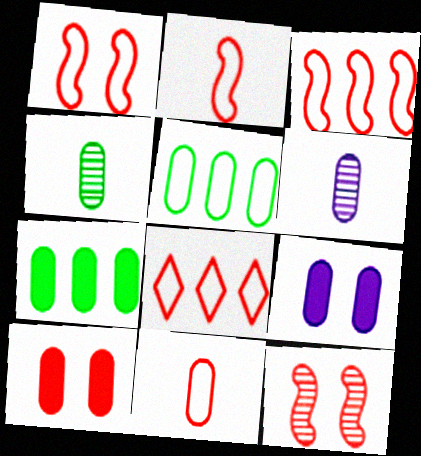[[1, 2, 3], 
[1, 8, 11], 
[5, 6, 10]]